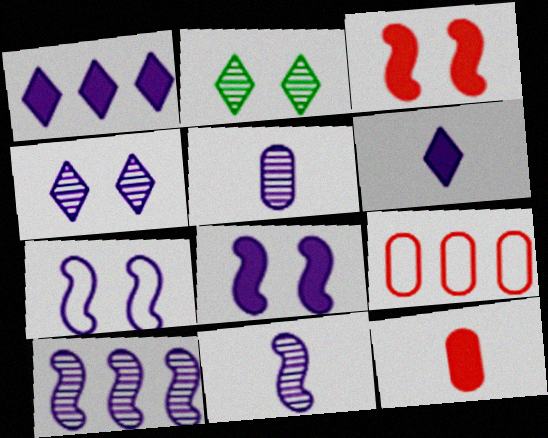[[1, 5, 7], 
[4, 5, 10]]